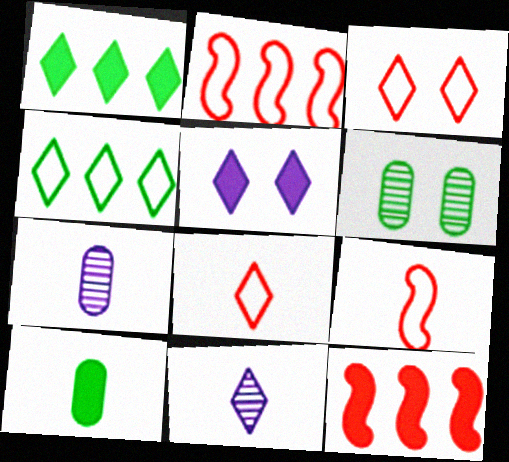[[1, 3, 11], 
[5, 10, 12], 
[9, 10, 11]]